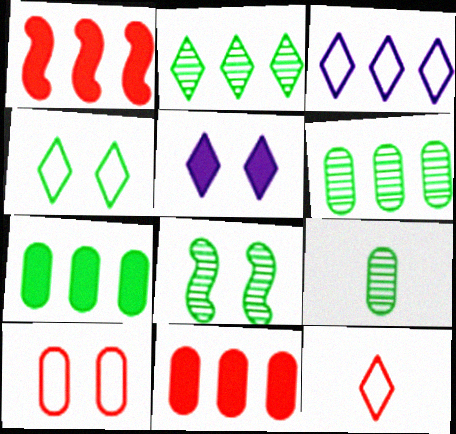[[1, 3, 6], 
[2, 5, 12], 
[2, 8, 9], 
[3, 4, 12], 
[5, 8, 10]]